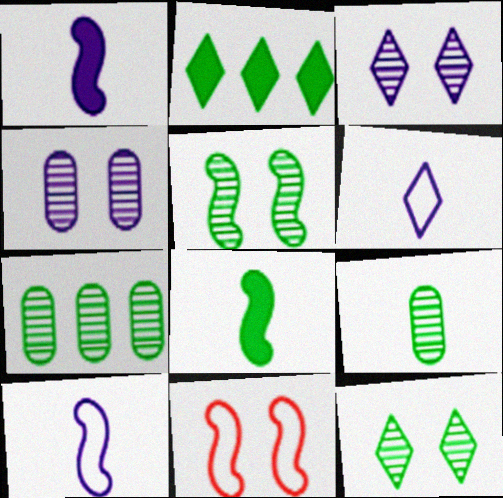[]